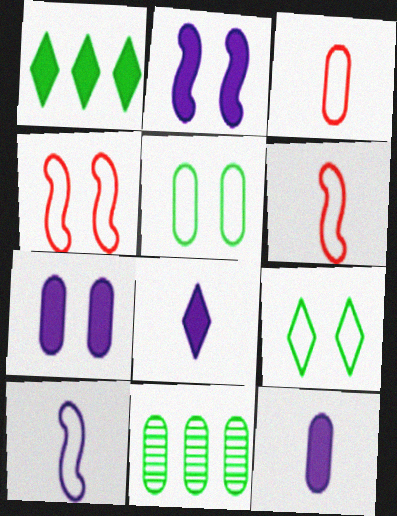[[3, 7, 11], 
[4, 8, 11]]